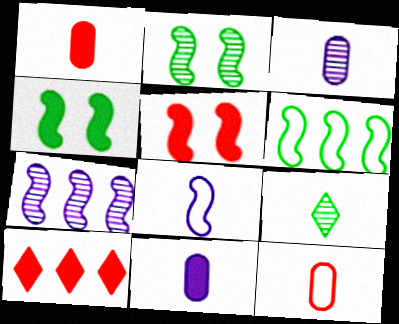[[1, 5, 10], 
[1, 8, 9], 
[4, 10, 11]]